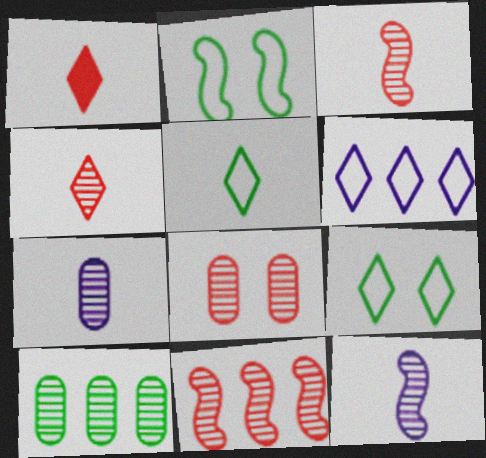[[4, 8, 11], 
[7, 8, 10]]